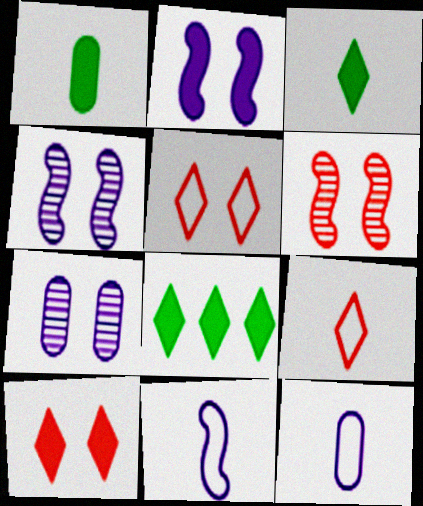[[6, 8, 12]]